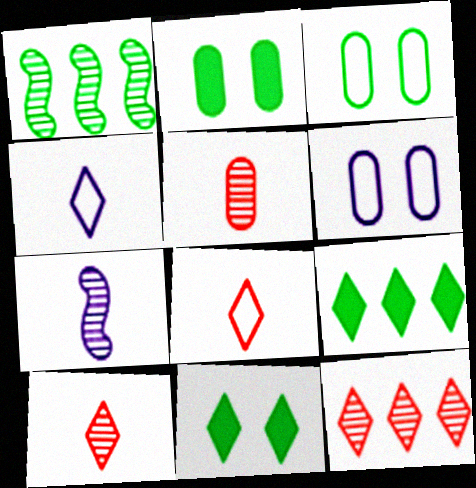[[4, 11, 12]]